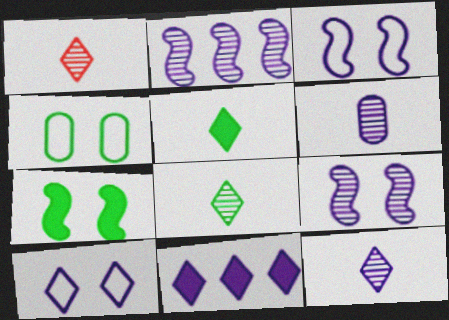[[1, 8, 12], 
[3, 6, 11], 
[10, 11, 12]]